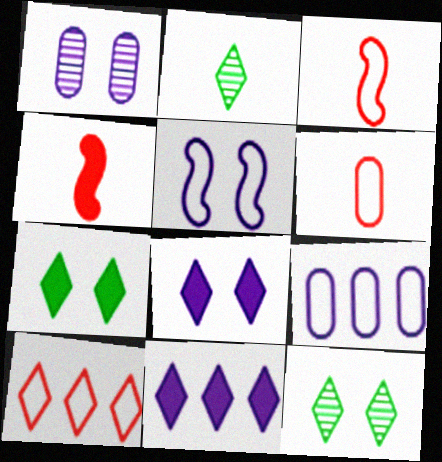[[1, 5, 8], 
[2, 8, 10], 
[4, 9, 12]]